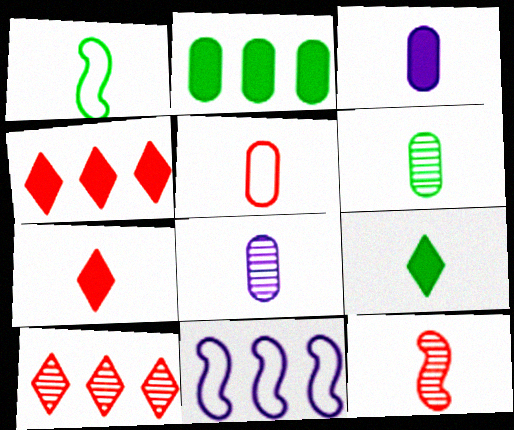[[1, 6, 9], 
[1, 7, 8], 
[2, 10, 11], 
[3, 5, 6], 
[5, 7, 12]]